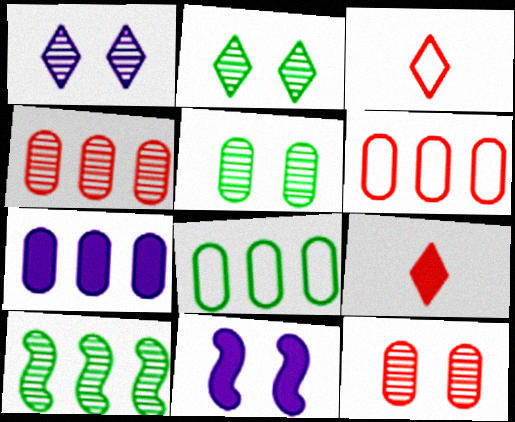[[4, 7, 8]]